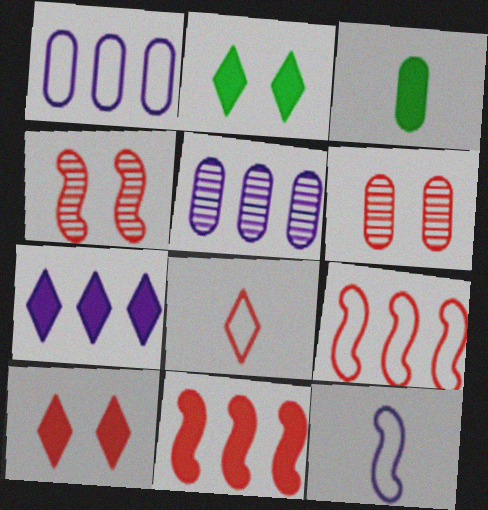[[1, 3, 6], 
[6, 8, 11]]